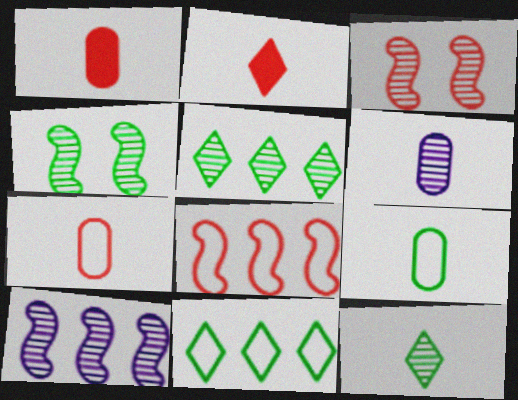[[1, 6, 9], 
[3, 5, 6]]